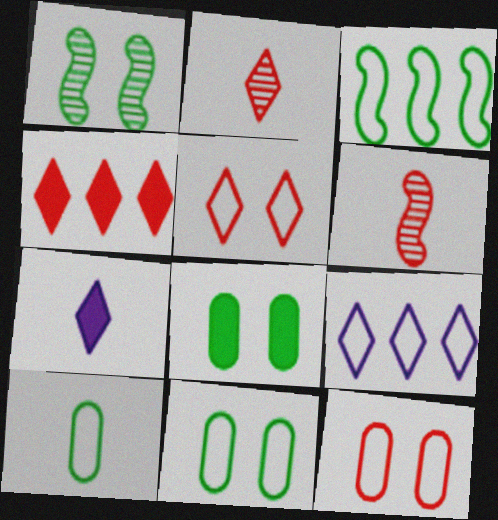[[2, 4, 5], 
[4, 6, 12], 
[6, 7, 10], 
[6, 8, 9]]